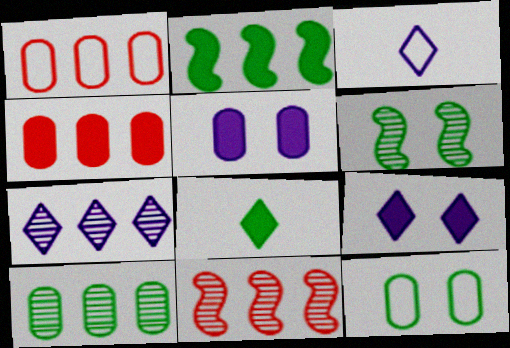[[1, 2, 7], 
[3, 4, 6], 
[3, 7, 9], 
[7, 10, 11]]